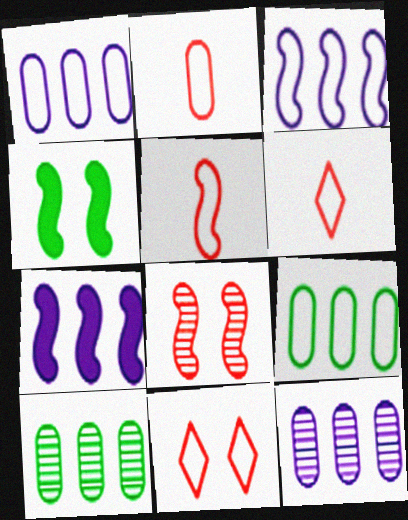[[2, 5, 6], 
[4, 6, 12]]